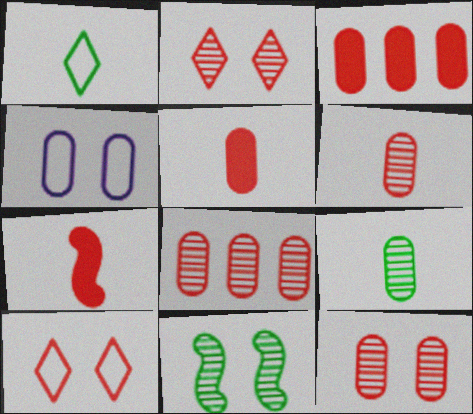[[3, 4, 9], 
[6, 8, 12], 
[7, 8, 10]]